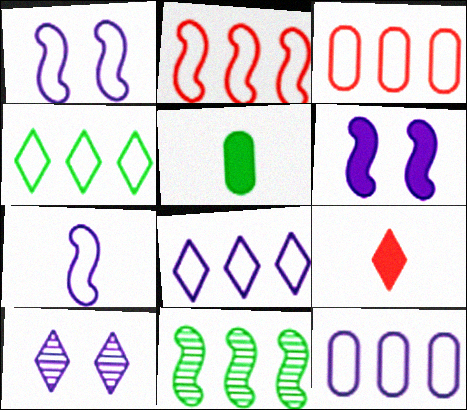[[2, 4, 12], 
[2, 5, 10], 
[4, 9, 10]]